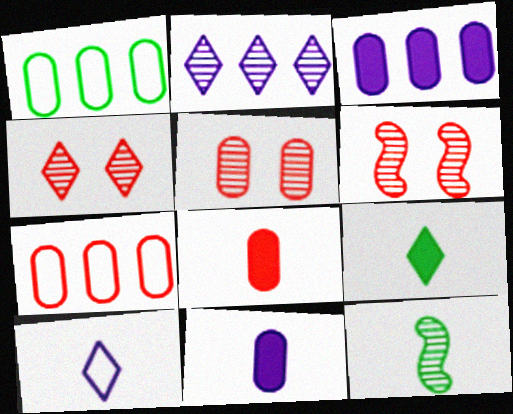[[1, 5, 11], 
[2, 5, 12], 
[4, 5, 6], 
[5, 7, 8], 
[8, 10, 12]]